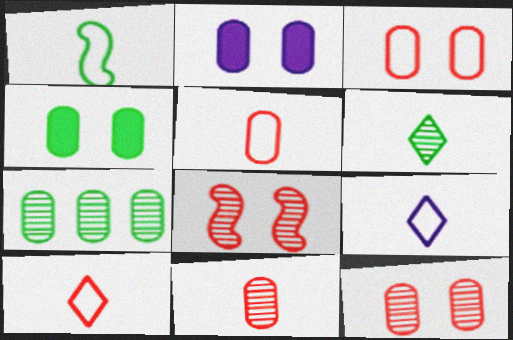[[1, 5, 9], 
[2, 5, 7]]